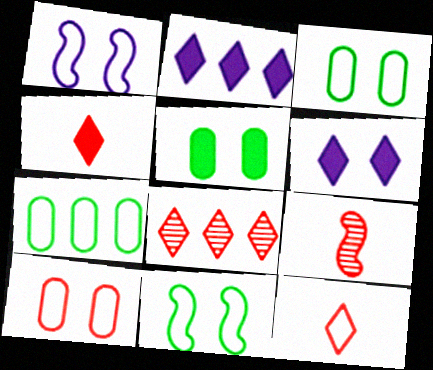[[1, 7, 12], 
[2, 3, 9], 
[6, 7, 9]]